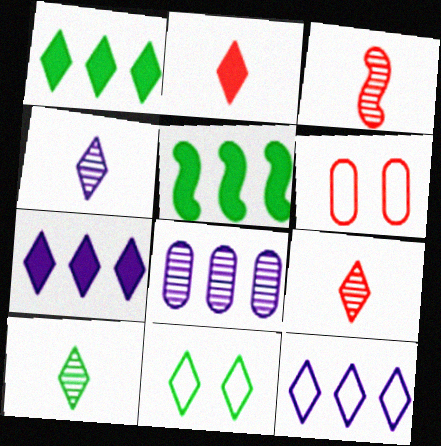[[1, 10, 11], 
[4, 5, 6], 
[4, 9, 10], 
[7, 9, 11]]